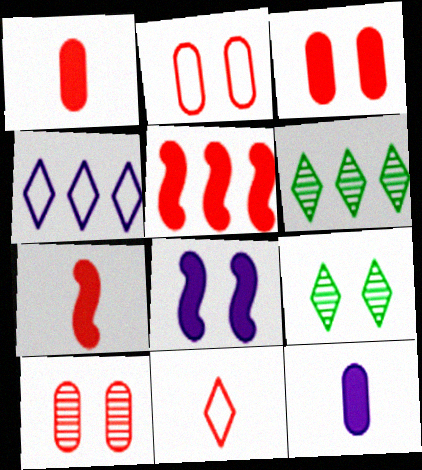[[2, 3, 10], 
[2, 8, 9], 
[5, 10, 11]]